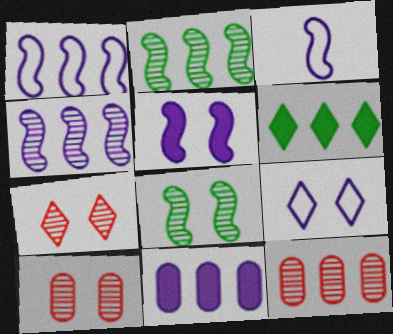[[1, 6, 12], 
[3, 4, 5], 
[3, 6, 10]]